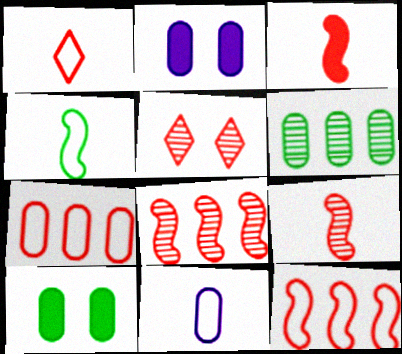[[1, 4, 11], 
[3, 5, 7]]